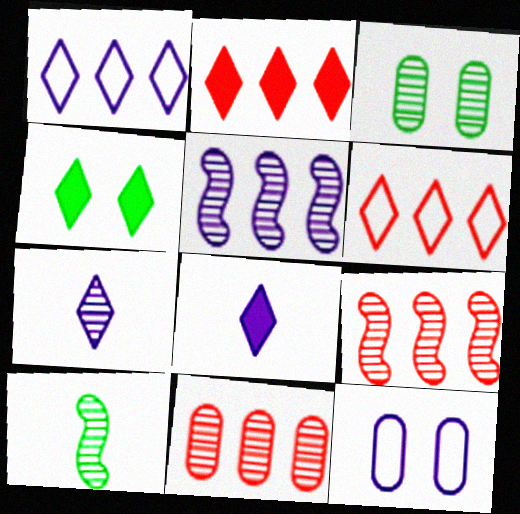[[2, 4, 8], 
[2, 10, 12], 
[3, 7, 9], 
[4, 6, 7], 
[5, 8, 12]]